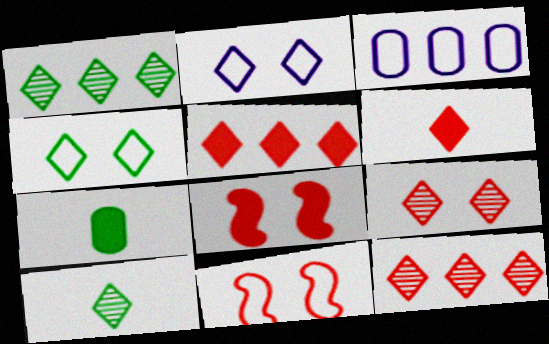[[1, 2, 6], 
[2, 5, 10], 
[3, 8, 10]]